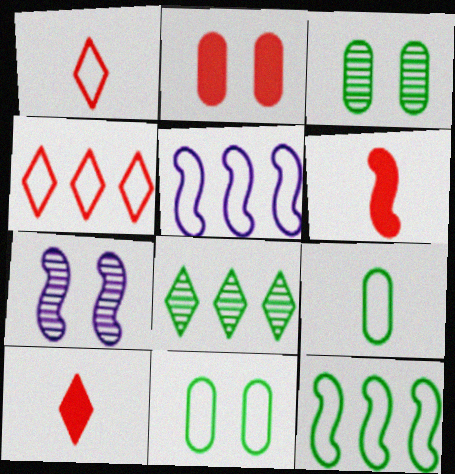[[1, 5, 11], 
[3, 5, 10], 
[6, 7, 12]]